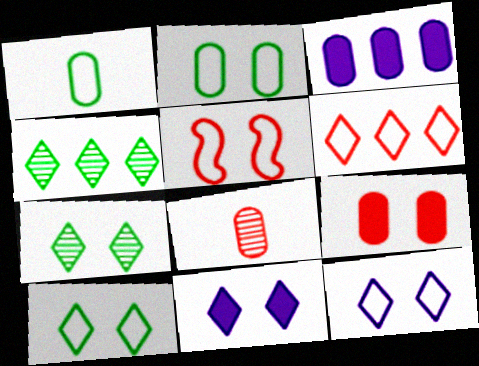[[2, 3, 8], 
[2, 5, 12]]